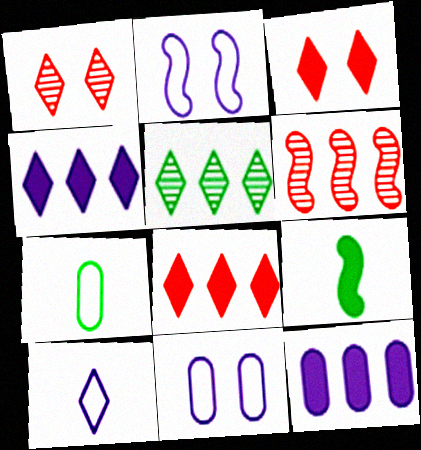[[2, 6, 9], 
[3, 5, 10], 
[3, 9, 12]]